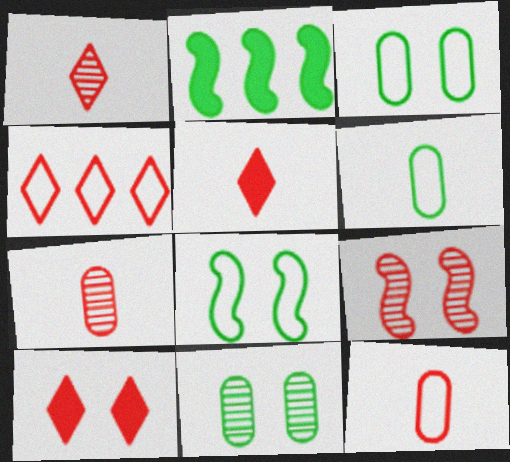[[1, 4, 10]]